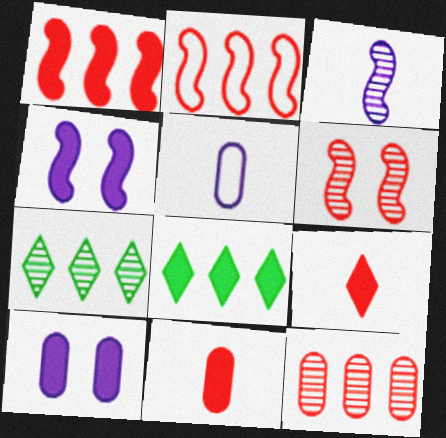[[4, 8, 11], 
[5, 6, 8]]